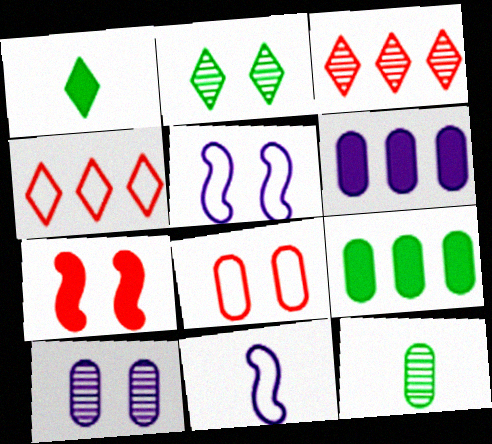[[1, 6, 7], 
[6, 8, 12]]